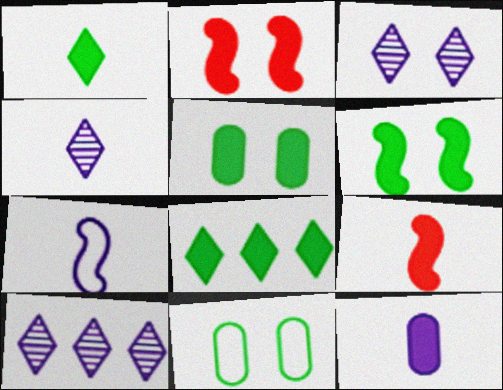[[1, 9, 12], 
[2, 3, 11], 
[2, 8, 12], 
[3, 4, 10], 
[4, 7, 12], 
[9, 10, 11]]